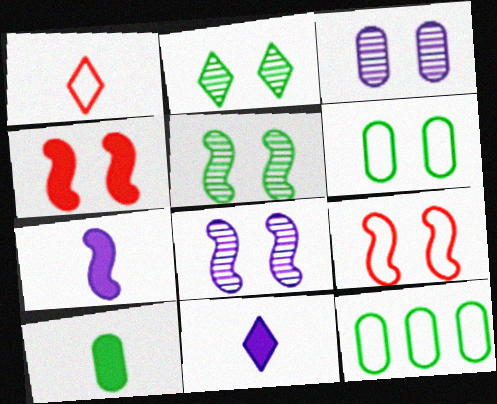[]